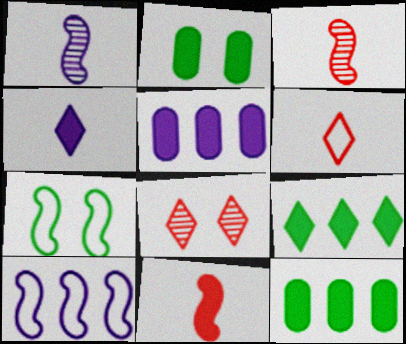[]